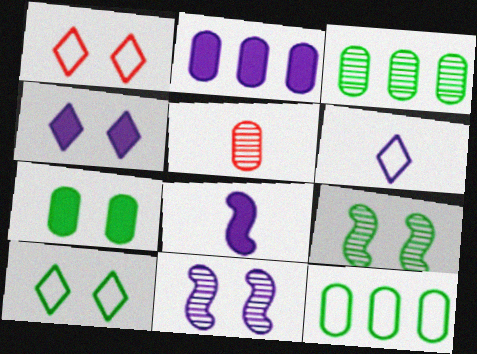[[1, 3, 8], 
[1, 7, 11], 
[2, 4, 8], 
[2, 6, 11], 
[7, 9, 10]]